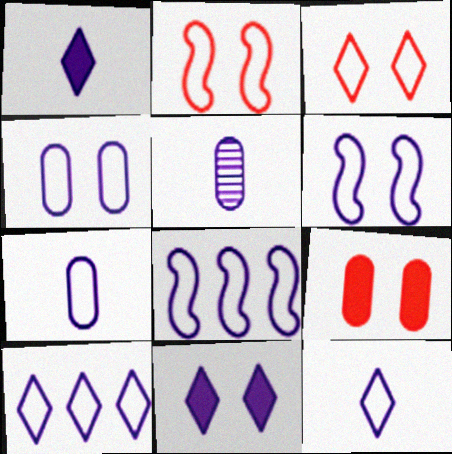[[4, 8, 12], 
[5, 8, 11], 
[6, 7, 10]]